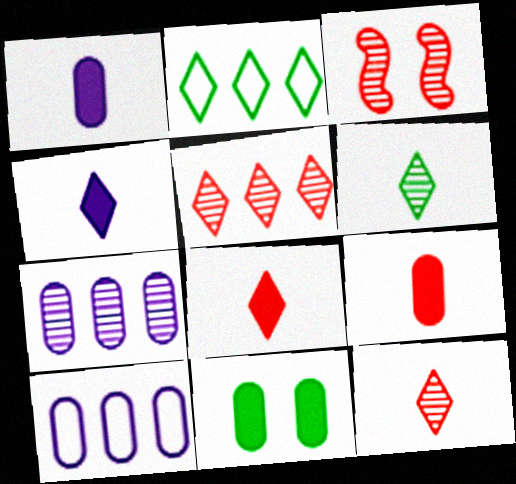[[1, 2, 3], 
[3, 6, 7]]